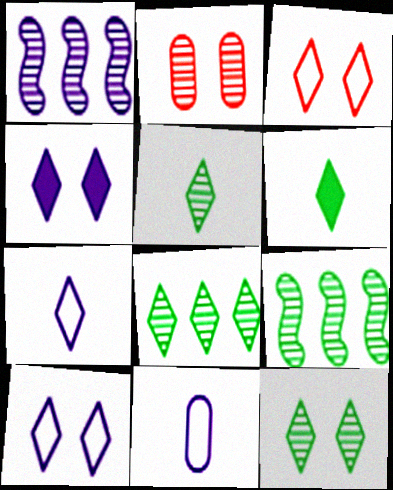[[1, 2, 5], 
[1, 4, 11], 
[3, 4, 12], 
[5, 8, 12]]